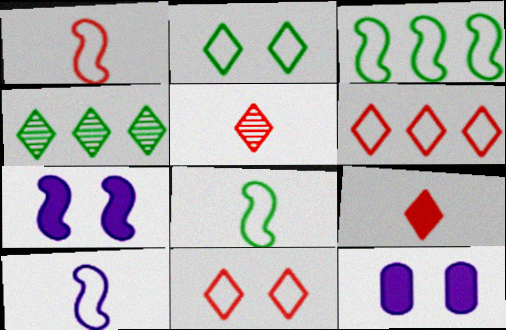[[1, 4, 12], 
[1, 8, 10], 
[3, 5, 12]]